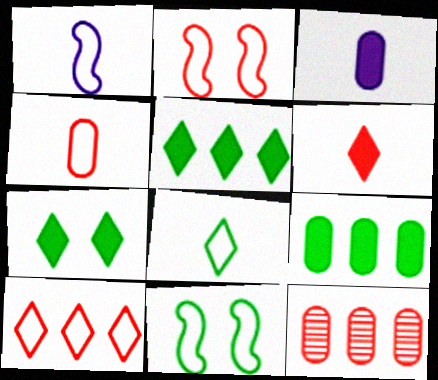[[1, 4, 8], 
[1, 7, 12], 
[2, 4, 10], 
[2, 6, 12]]